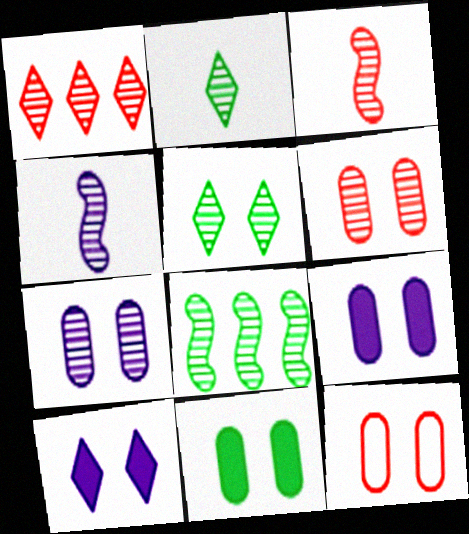[[1, 3, 6], 
[7, 11, 12]]